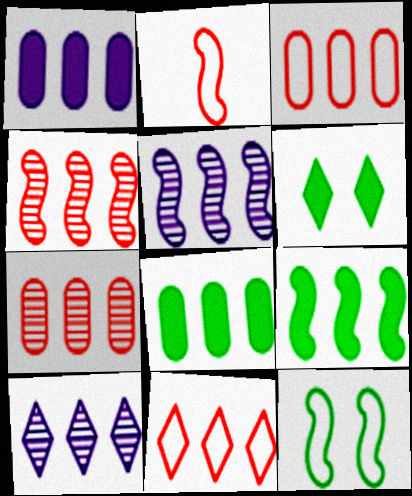[[3, 9, 10], 
[5, 8, 11]]